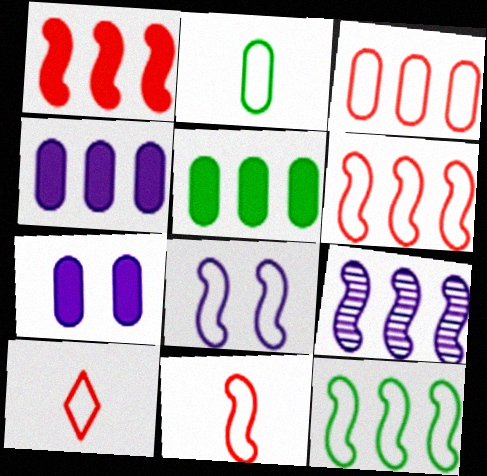[[1, 9, 12], 
[8, 11, 12]]